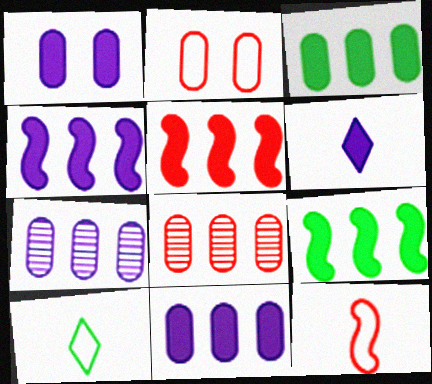[[1, 4, 6], 
[4, 5, 9]]